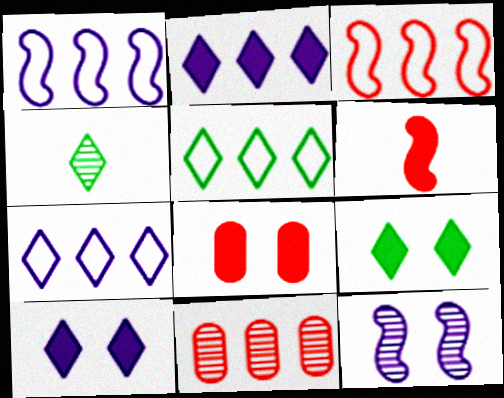[[1, 4, 8], 
[4, 5, 9], 
[4, 11, 12]]